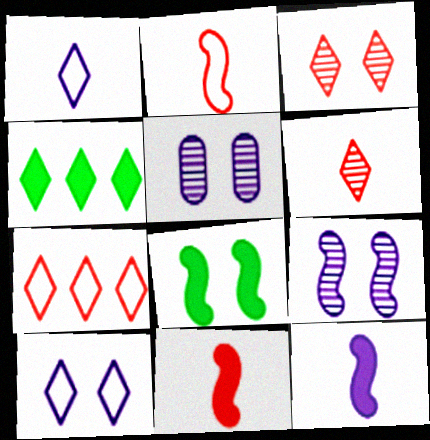[[1, 3, 4], 
[2, 4, 5], 
[4, 6, 10]]